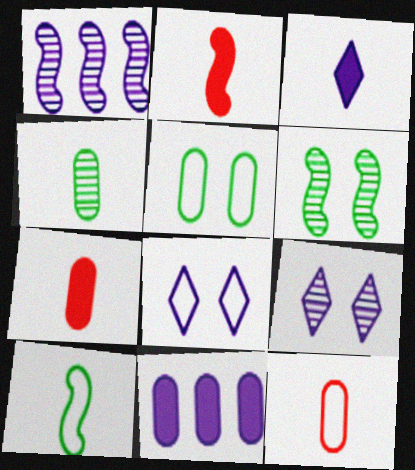[]